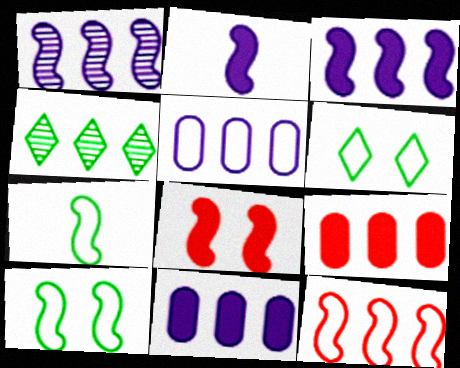[[1, 7, 8], 
[4, 11, 12]]